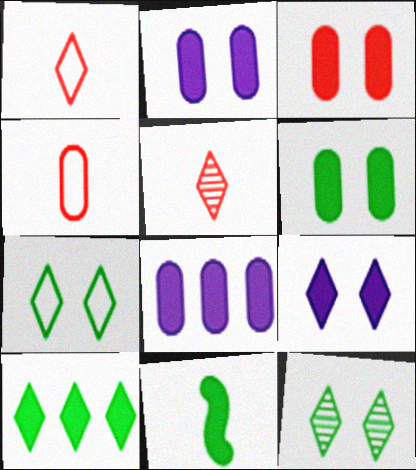[[2, 3, 6], 
[6, 10, 11]]